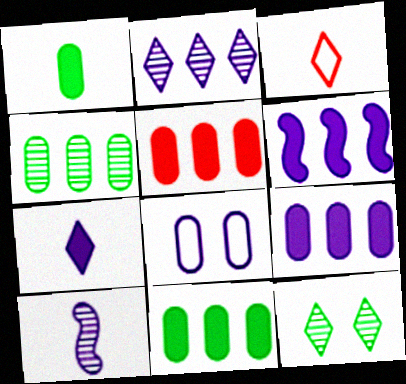[[1, 3, 10], 
[5, 9, 11]]